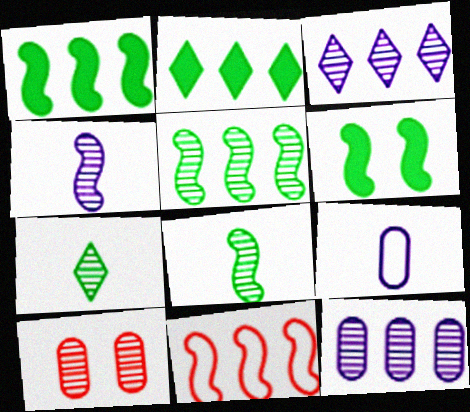[[2, 11, 12], 
[3, 8, 10], 
[4, 6, 11]]